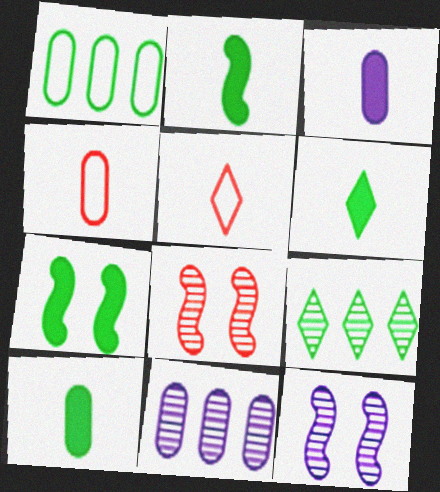[[2, 6, 10], 
[5, 7, 11]]